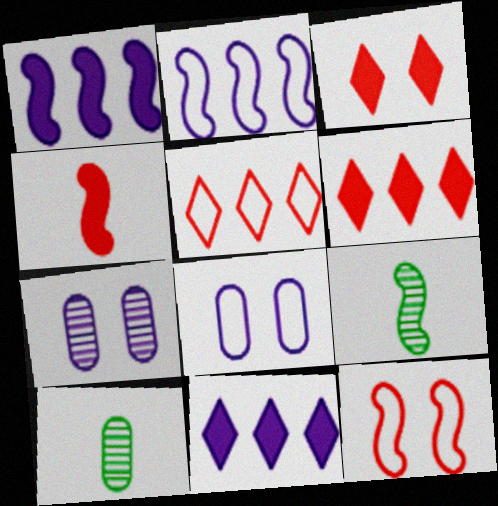[[1, 9, 12], 
[2, 3, 10], 
[6, 8, 9], 
[10, 11, 12]]